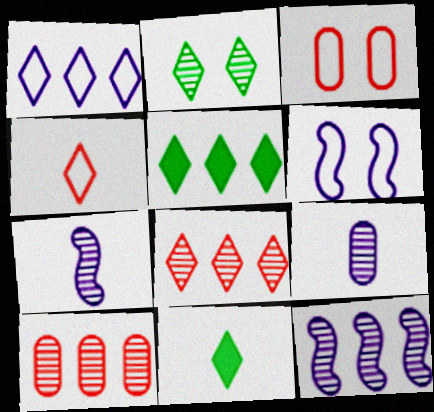[[1, 5, 8], 
[2, 7, 10], 
[3, 5, 7], 
[3, 11, 12], 
[6, 10, 11]]